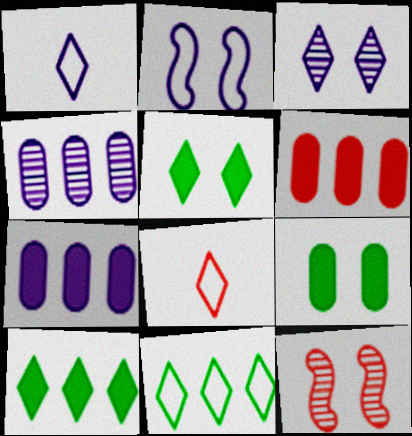[[3, 8, 10], 
[6, 8, 12]]